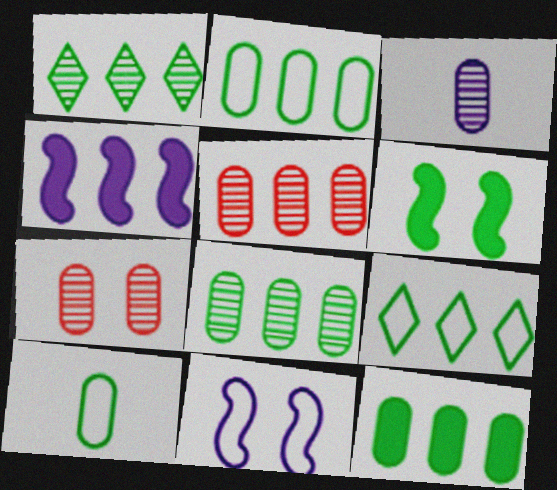[[1, 6, 10], 
[2, 8, 12], 
[3, 7, 8], 
[4, 5, 9]]